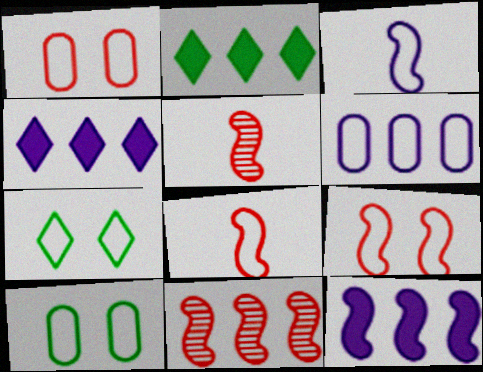[[2, 6, 11], 
[4, 5, 10], 
[6, 7, 8]]